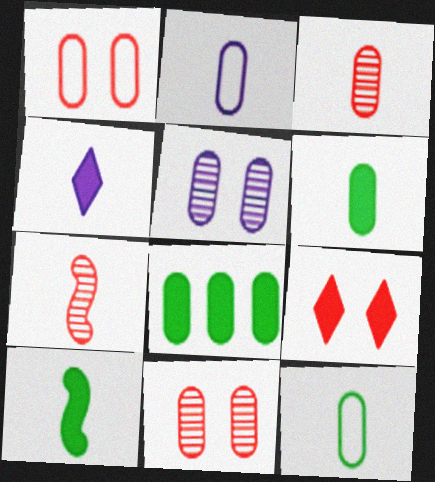[[2, 3, 6], 
[2, 8, 11], 
[4, 7, 12]]